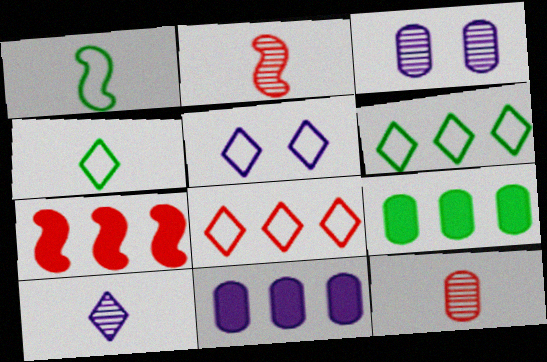[[2, 5, 9], 
[3, 4, 7], 
[4, 5, 8]]